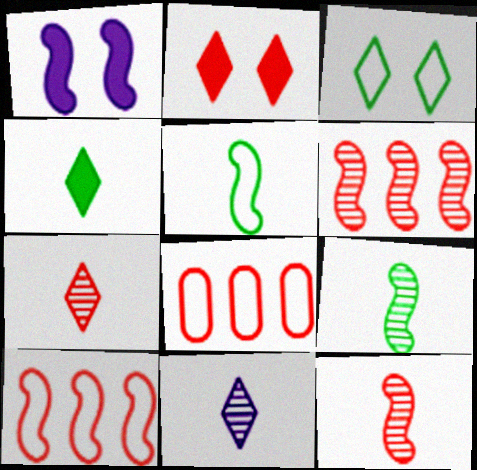[[1, 5, 6], 
[1, 9, 10], 
[2, 8, 12]]